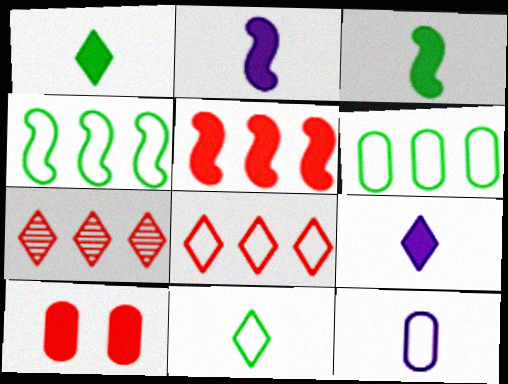[]